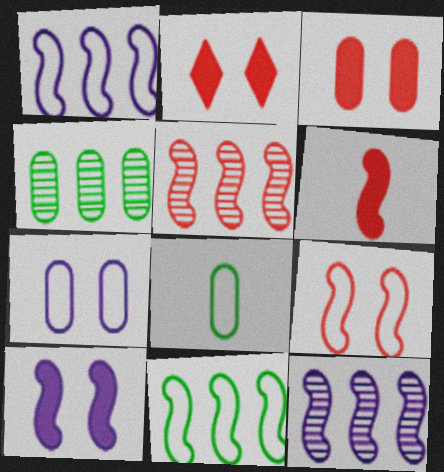[[2, 8, 12], 
[5, 6, 9]]